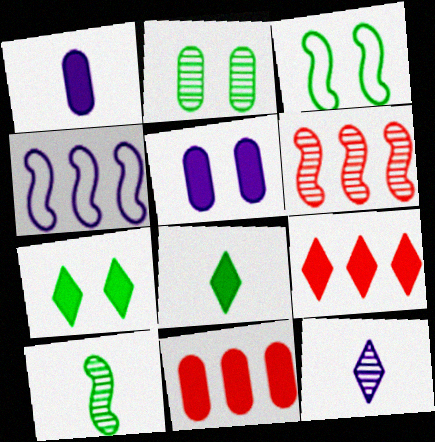[[2, 3, 7], 
[2, 6, 12], 
[3, 11, 12], 
[4, 5, 12]]